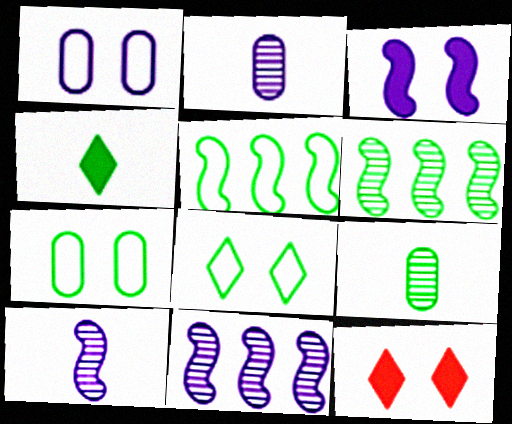[[2, 5, 12], 
[4, 6, 7]]